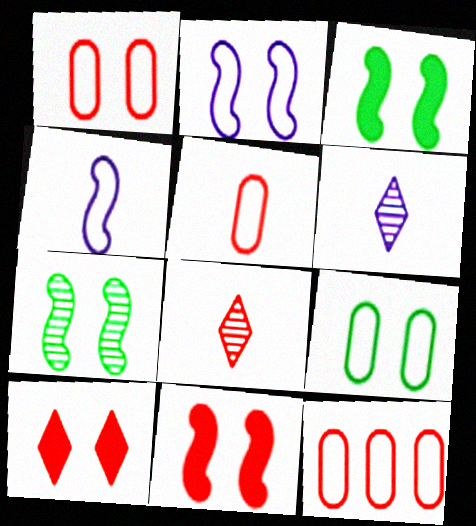[[1, 5, 12], 
[2, 7, 11], 
[3, 6, 12], 
[8, 11, 12]]